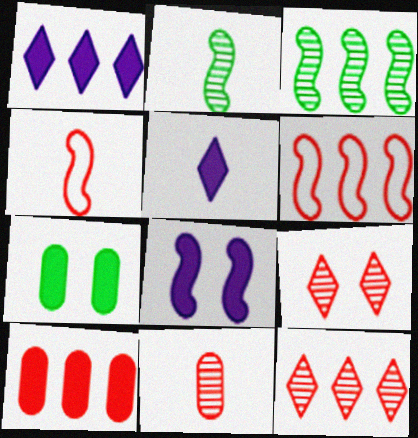[[2, 6, 8], 
[3, 4, 8], 
[4, 9, 10], 
[6, 10, 12]]